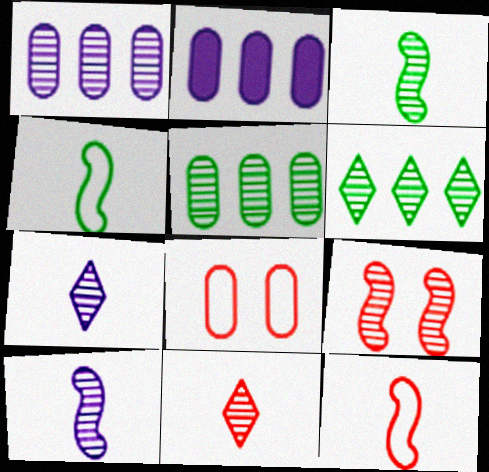[[5, 7, 9]]